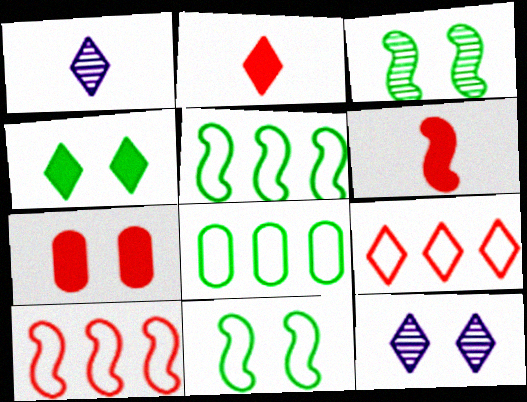[[1, 4, 9], 
[1, 5, 7], 
[6, 8, 12], 
[7, 11, 12]]